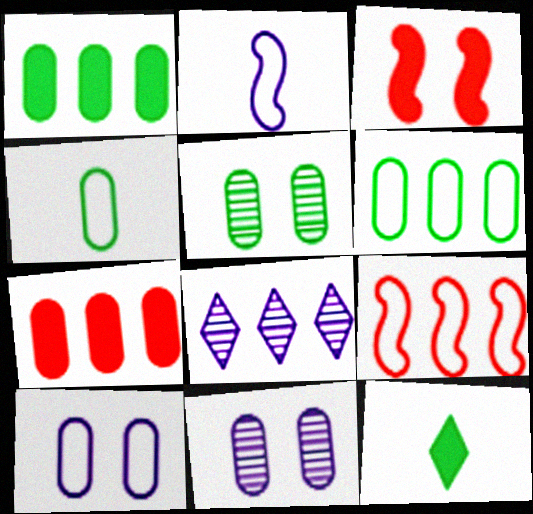[[1, 4, 5], 
[1, 8, 9], 
[3, 4, 8], 
[4, 7, 11], 
[9, 11, 12]]